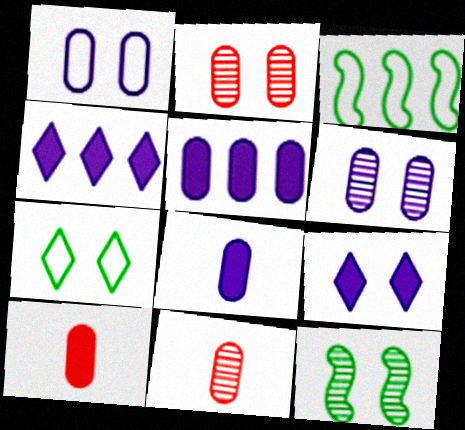[[3, 9, 11]]